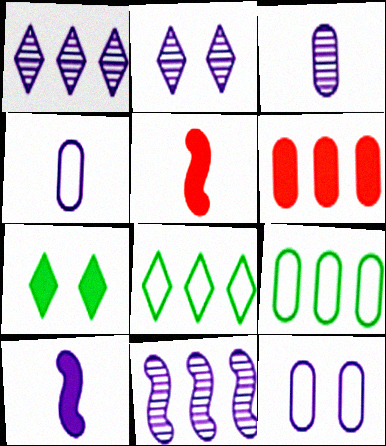[[1, 10, 12], 
[2, 3, 11], 
[2, 5, 9], 
[6, 7, 10], 
[6, 8, 11]]